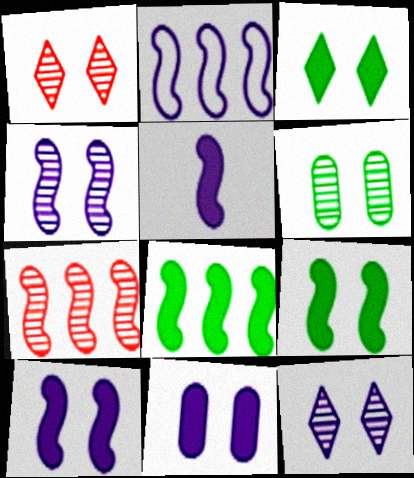[[1, 4, 6], 
[2, 4, 5], 
[2, 7, 8]]